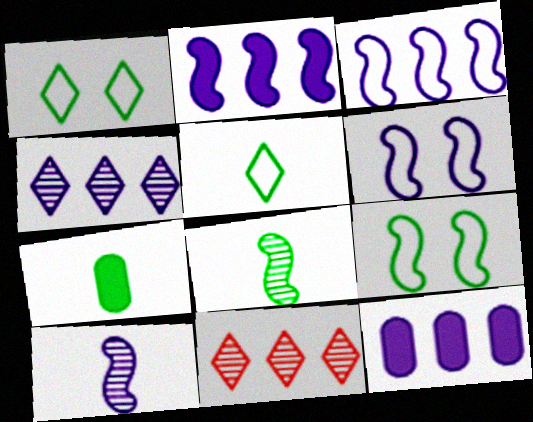[[2, 6, 10], 
[3, 4, 12], 
[5, 7, 8], 
[6, 7, 11]]